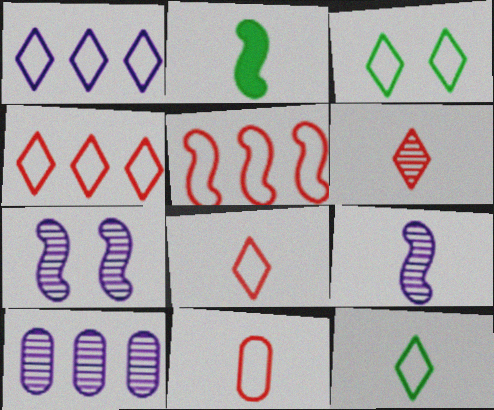[[1, 3, 8], 
[2, 5, 7]]